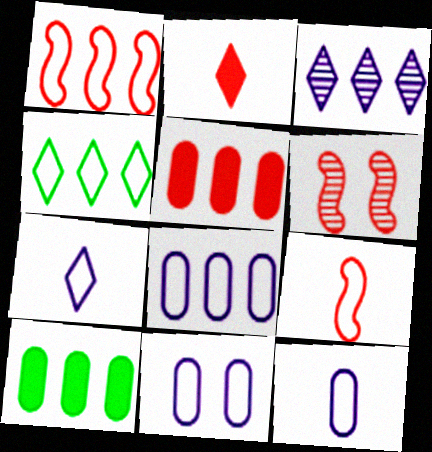[[1, 3, 10], 
[1, 4, 8], 
[4, 9, 11], 
[6, 7, 10], 
[8, 11, 12]]